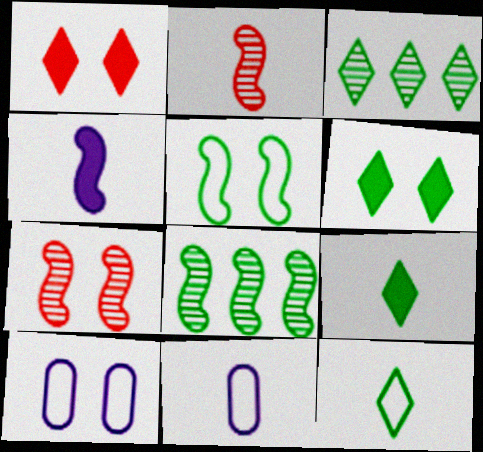[[1, 8, 11], 
[2, 9, 11], 
[3, 6, 12], 
[6, 7, 10]]